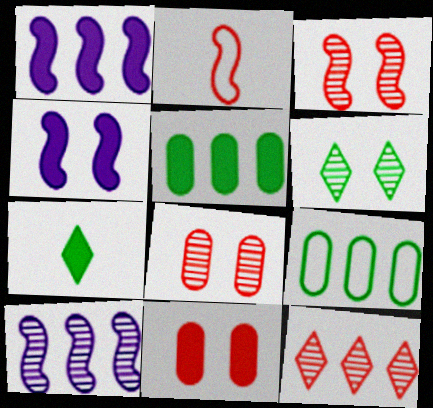[[1, 7, 11], 
[1, 9, 12], 
[2, 11, 12]]